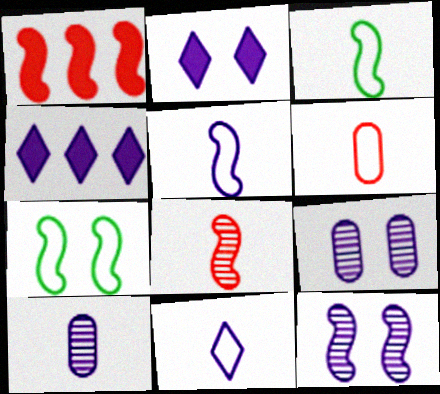[[1, 3, 12], 
[3, 6, 11], 
[4, 5, 9]]